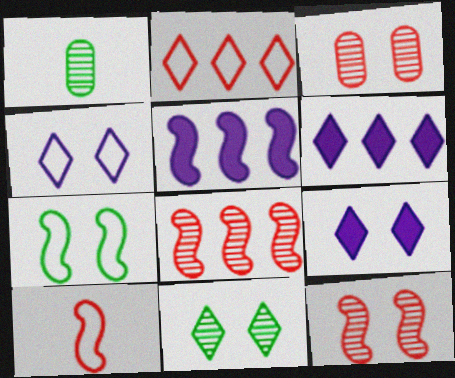[[3, 7, 9]]